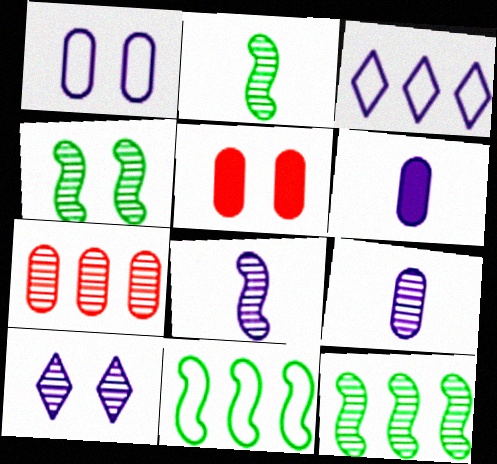[[2, 3, 5], 
[2, 4, 12], 
[2, 7, 10]]